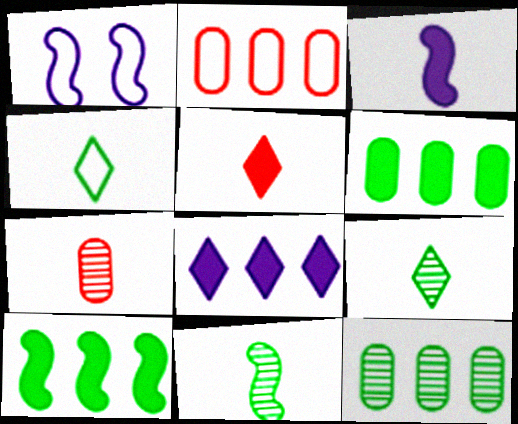[[1, 2, 4], 
[1, 5, 12], 
[3, 4, 7]]